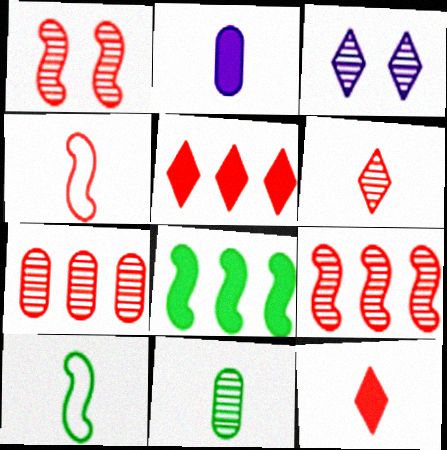[[1, 6, 7], 
[2, 6, 10], 
[3, 9, 11]]